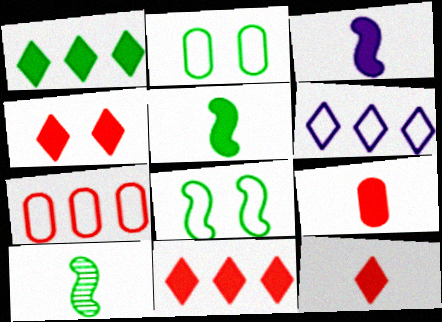[[1, 2, 10], 
[4, 11, 12]]